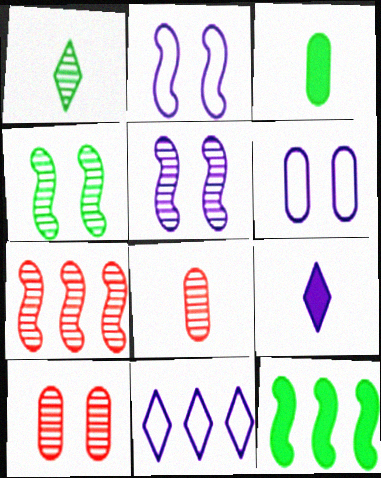[]